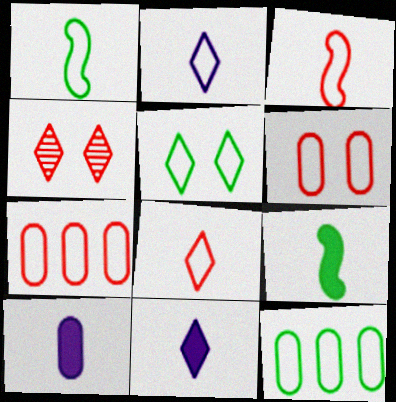[[1, 5, 12]]